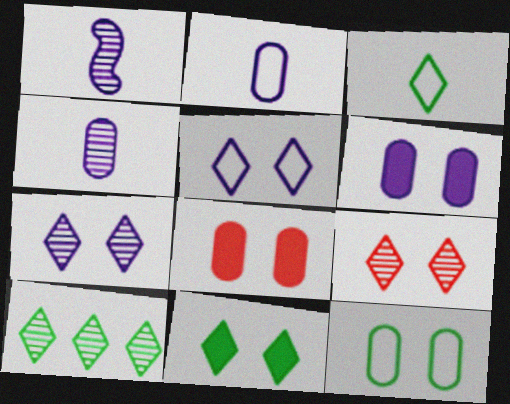[[3, 10, 11], 
[5, 9, 11]]